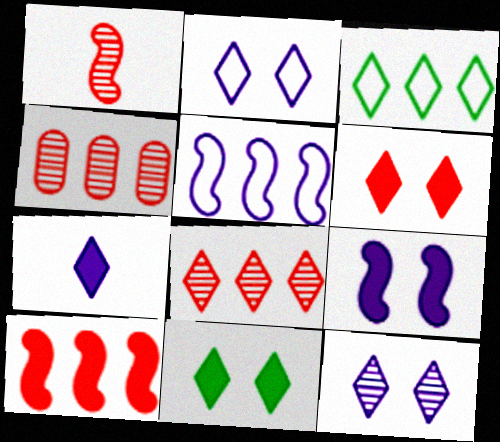[]